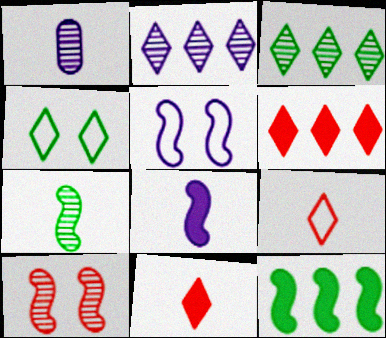[[1, 3, 10], 
[2, 4, 11]]